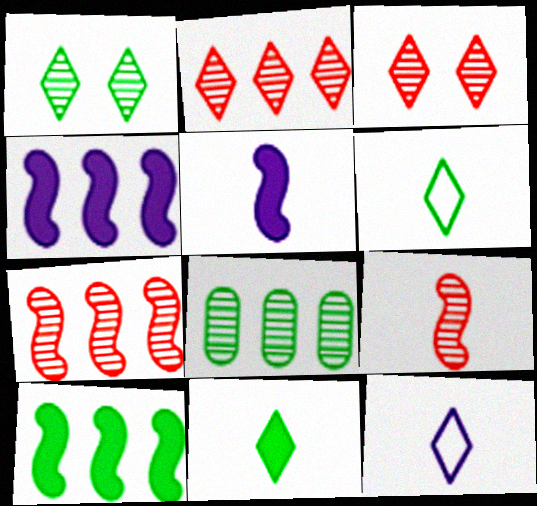[]